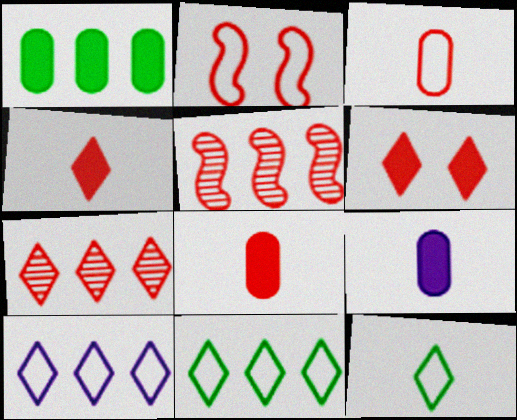[[1, 5, 10], 
[2, 7, 8], 
[3, 5, 6]]